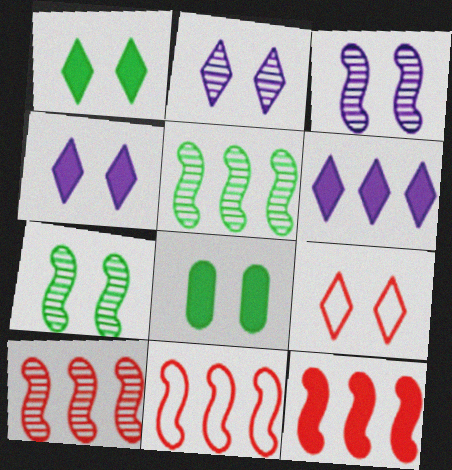[[1, 2, 9], 
[3, 8, 9], 
[10, 11, 12]]